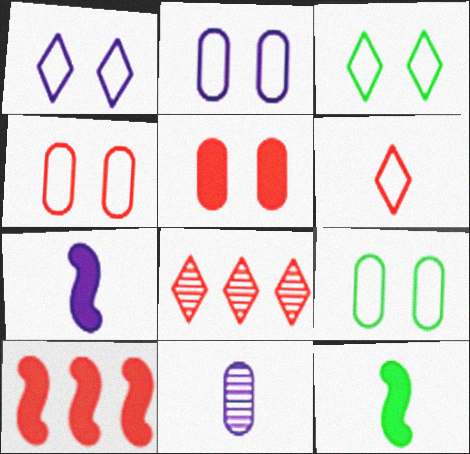[[2, 4, 9], 
[2, 8, 12], 
[3, 10, 11], 
[6, 11, 12], 
[7, 8, 9]]